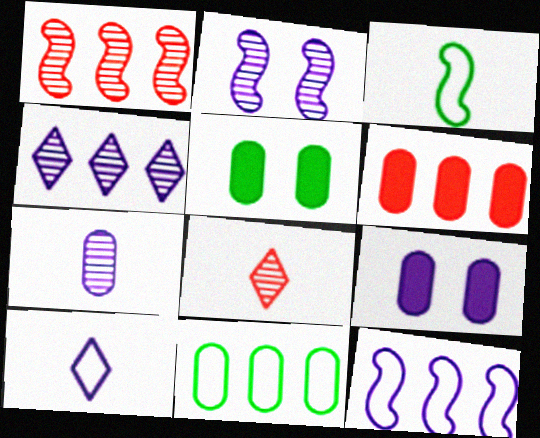[[1, 5, 10], 
[2, 4, 7], 
[5, 8, 12]]